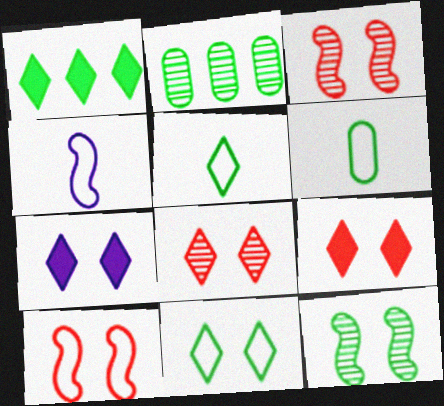[[1, 6, 12], 
[2, 4, 9], 
[7, 8, 11]]